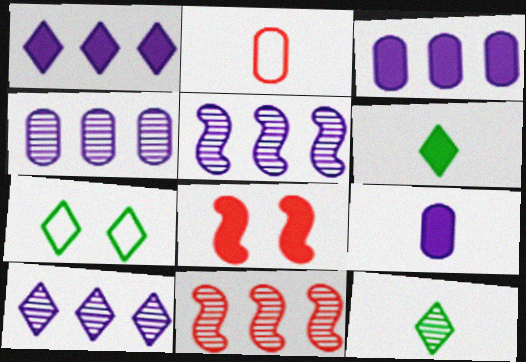[[3, 6, 8], 
[4, 5, 10], 
[7, 9, 11]]